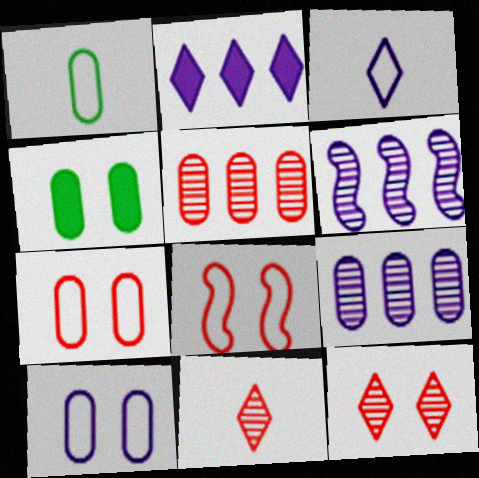[]